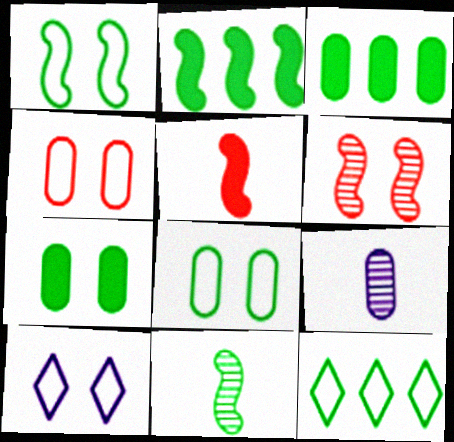[[1, 2, 11], 
[1, 4, 10], 
[3, 4, 9], 
[6, 7, 10], 
[7, 11, 12]]